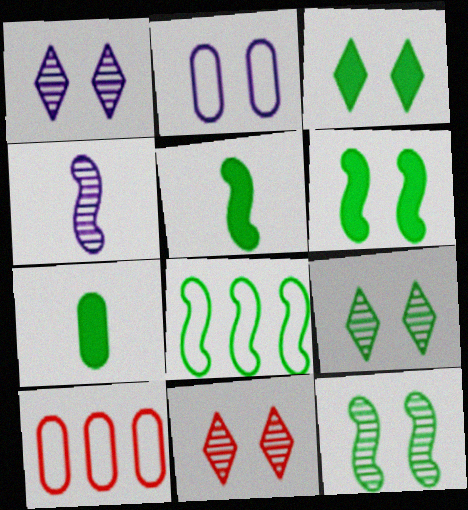[[1, 5, 10], 
[1, 9, 11], 
[2, 6, 11], 
[3, 4, 10], 
[5, 8, 12], 
[7, 8, 9]]